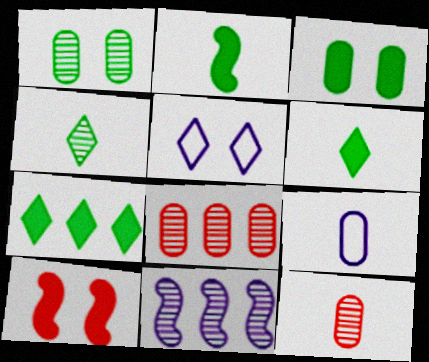[[1, 5, 10], 
[2, 3, 7], 
[2, 5, 8], 
[3, 8, 9]]